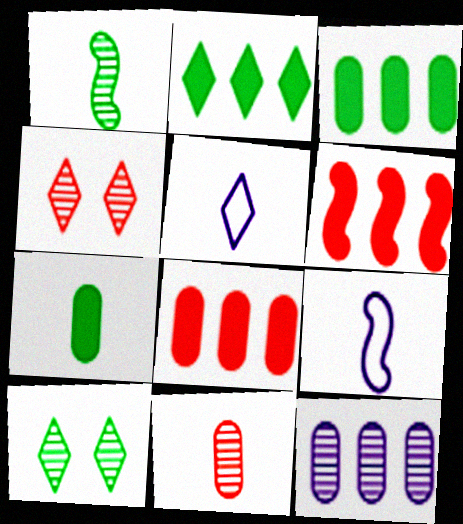[[1, 4, 12], 
[2, 4, 5], 
[3, 4, 9], 
[8, 9, 10]]